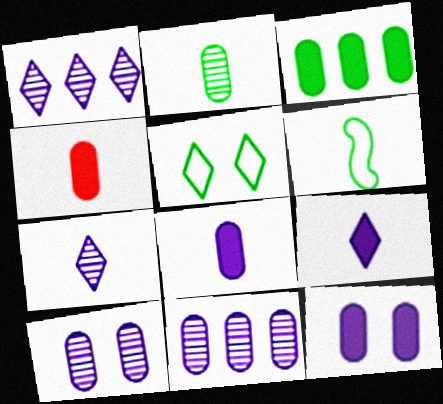[[3, 4, 12], 
[4, 6, 7]]